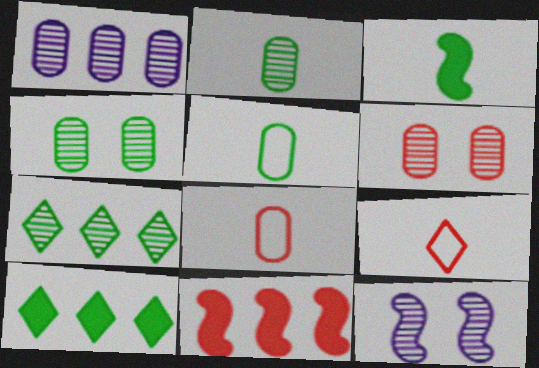[[1, 2, 6], 
[6, 9, 11], 
[8, 10, 12]]